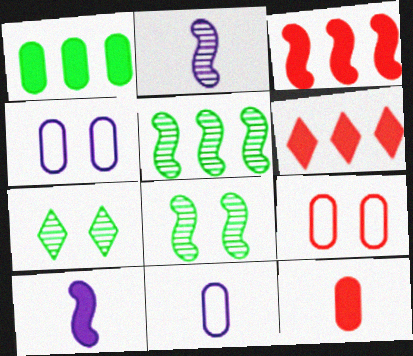[[3, 7, 11], 
[6, 8, 11]]